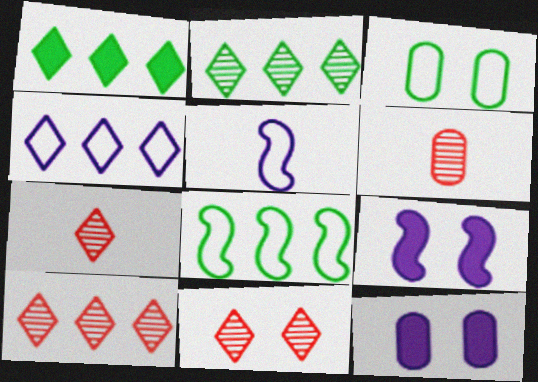[[1, 4, 10], 
[3, 9, 11], 
[7, 8, 12], 
[7, 10, 11]]